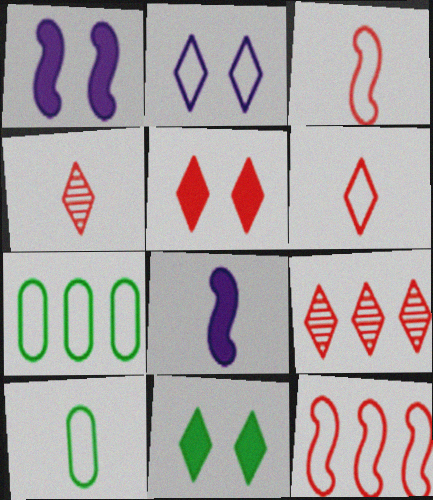[[1, 4, 7], 
[1, 9, 10], 
[2, 3, 7], 
[2, 10, 12], 
[4, 8, 10], 
[5, 6, 9]]